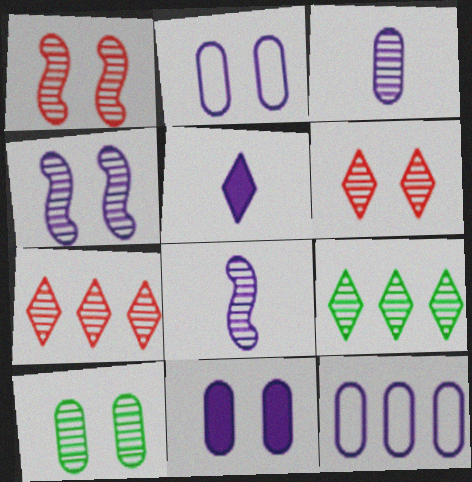[[1, 3, 9], 
[3, 11, 12], 
[4, 5, 12], 
[4, 6, 10], 
[7, 8, 10]]